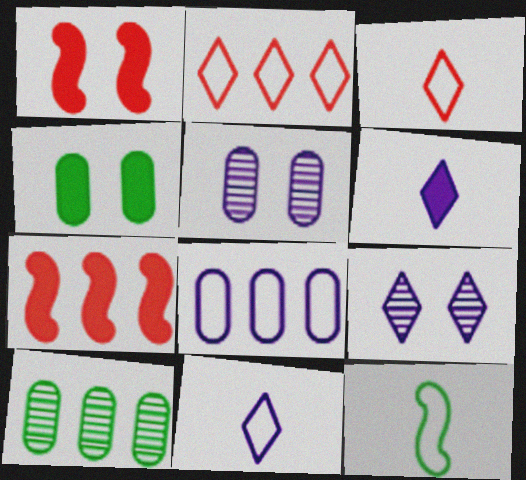[[1, 10, 11], 
[4, 6, 7]]